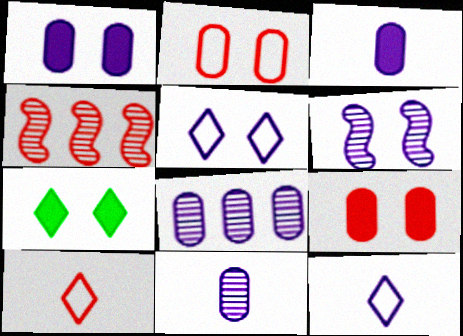[[1, 5, 6], 
[2, 6, 7], 
[4, 9, 10]]